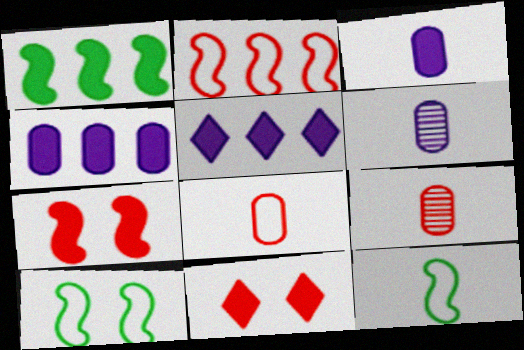[[1, 3, 11], 
[2, 9, 11], 
[5, 9, 10]]